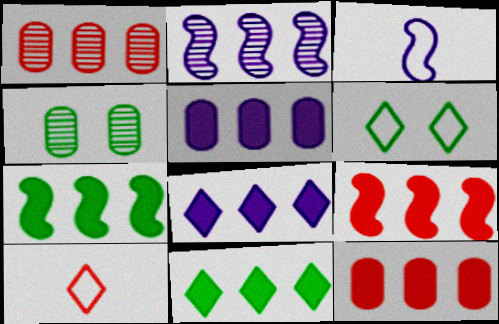[[5, 9, 11], 
[7, 8, 12]]